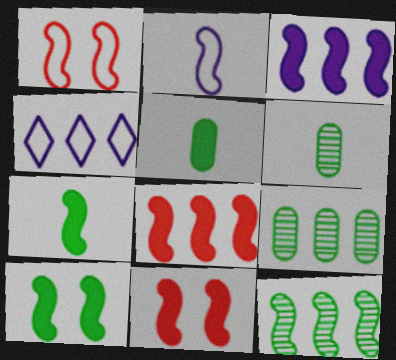[[2, 11, 12], 
[3, 7, 11], 
[4, 6, 11], 
[4, 8, 9]]